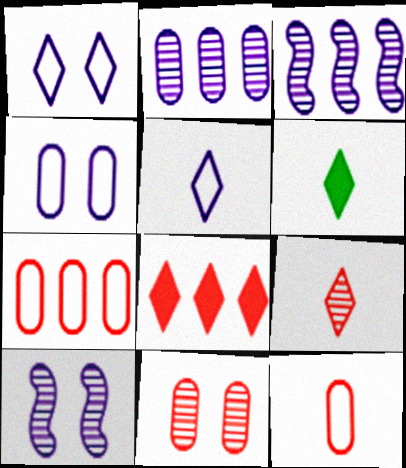[[5, 6, 9], 
[6, 7, 10]]